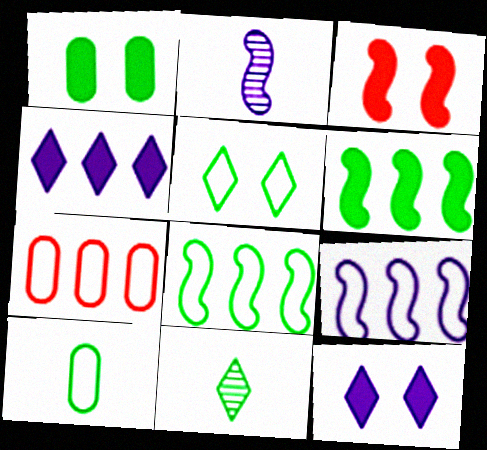[[1, 3, 12], 
[1, 8, 11], 
[2, 3, 8], 
[5, 8, 10]]